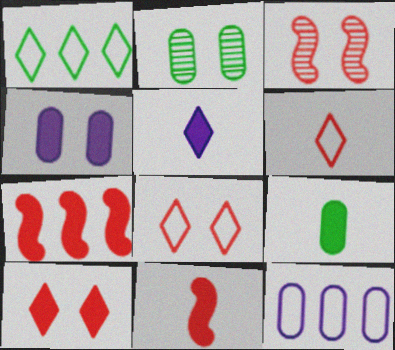[[5, 9, 11]]